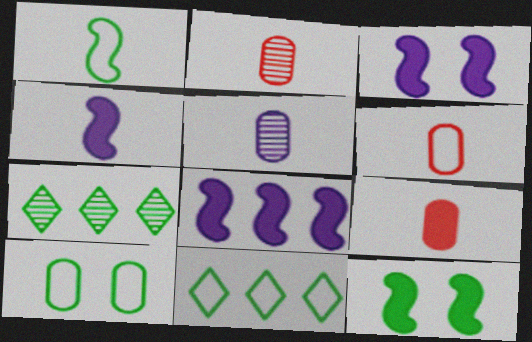[[1, 10, 11], 
[2, 3, 11], 
[2, 6, 9], 
[3, 4, 8], 
[3, 6, 7]]